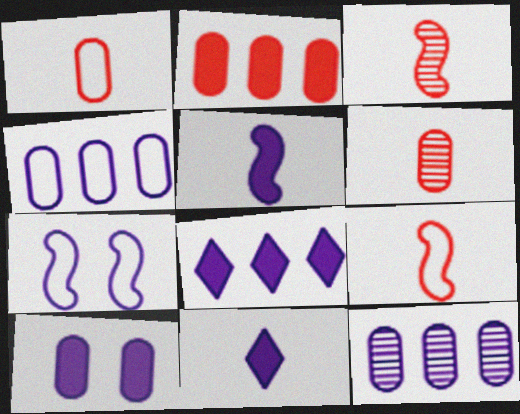[[5, 8, 10], 
[7, 11, 12]]